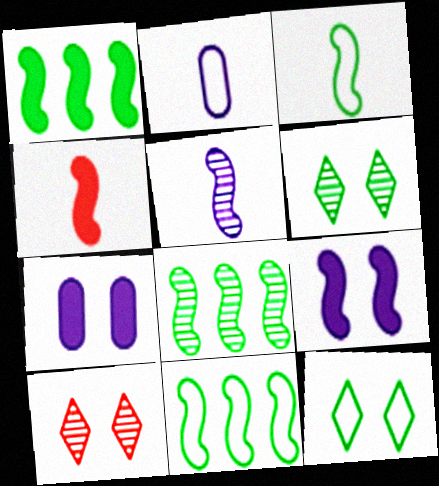[[1, 2, 10], 
[1, 4, 9], 
[1, 8, 11], 
[3, 4, 5]]